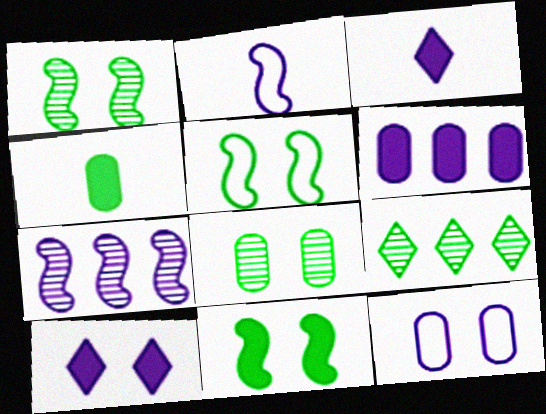[[1, 5, 11], 
[3, 7, 12], 
[4, 5, 9]]